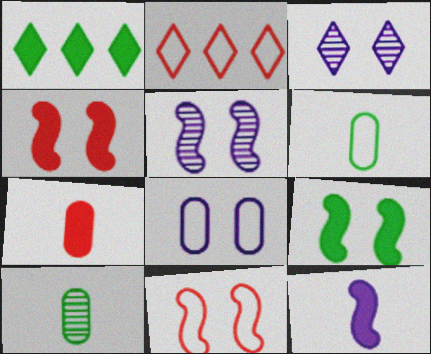[[5, 9, 11]]